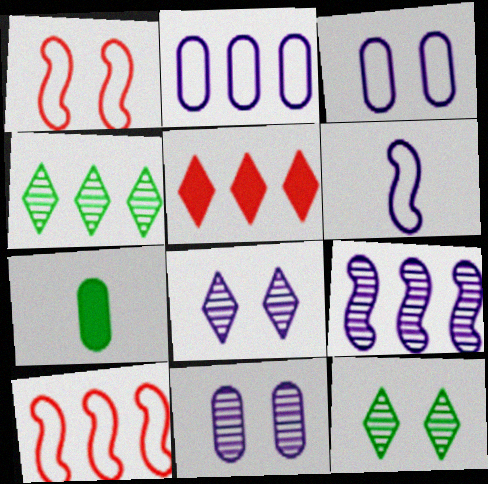[[7, 8, 10]]